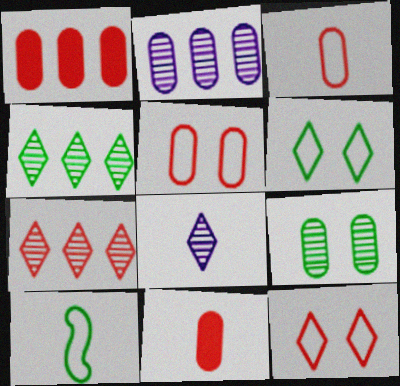[[8, 10, 11]]